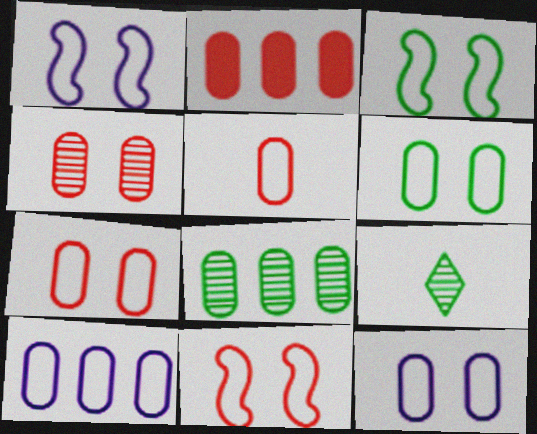[[1, 2, 9], 
[1, 3, 11], 
[2, 4, 5], 
[2, 8, 10], 
[5, 6, 10], 
[6, 7, 12]]